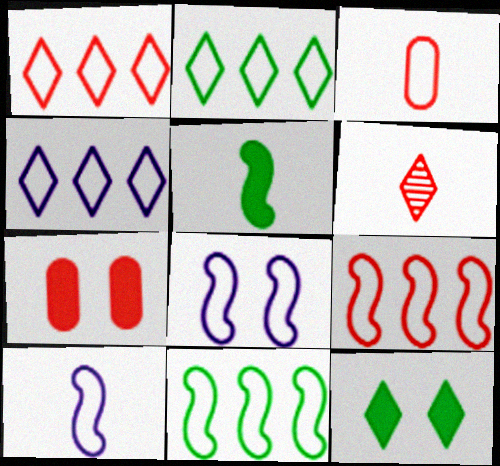[[1, 2, 4], 
[2, 3, 8], 
[4, 6, 12], 
[6, 7, 9]]